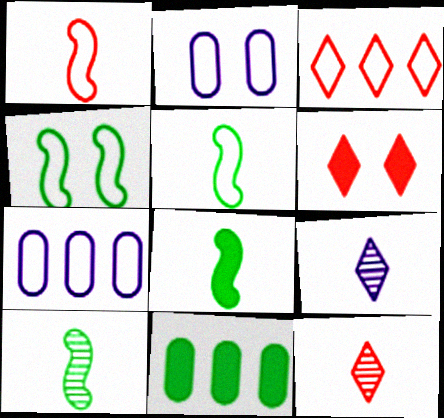[[2, 3, 5], 
[3, 6, 12], 
[5, 8, 10], 
[6, 7, 10]]